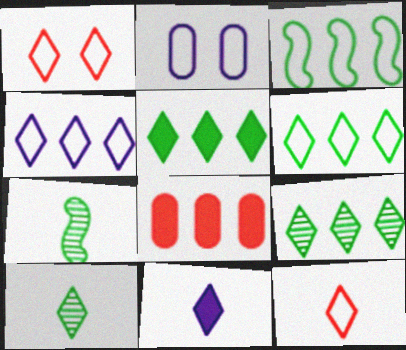[[1, 9, 11], 
[2, 3, 12], 
[5, 6, 9], 
[10, 11, 12]]